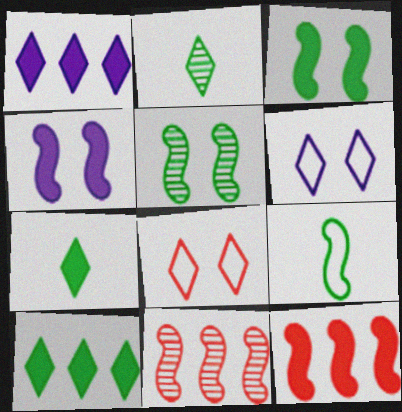[[1, 2, 8], 
[4, 9, 11]]